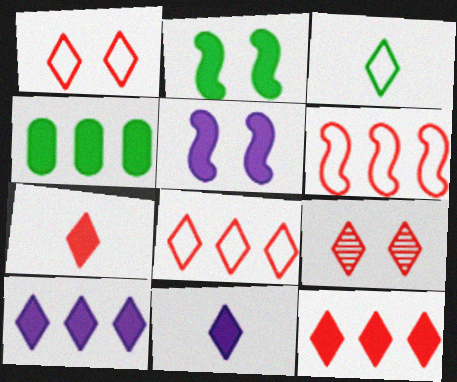[[3, 9, 10], 
[4, 5, 7], 
[7, 8, 9]]